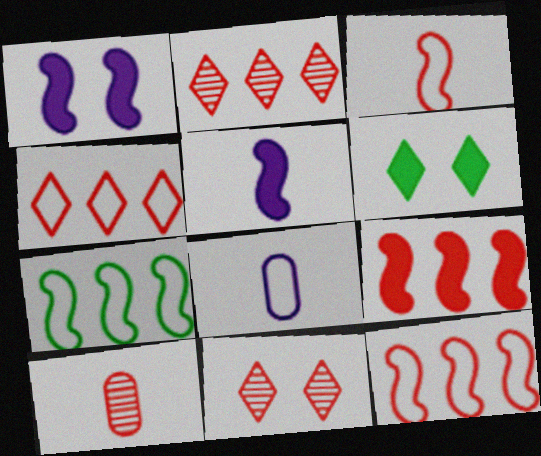[]